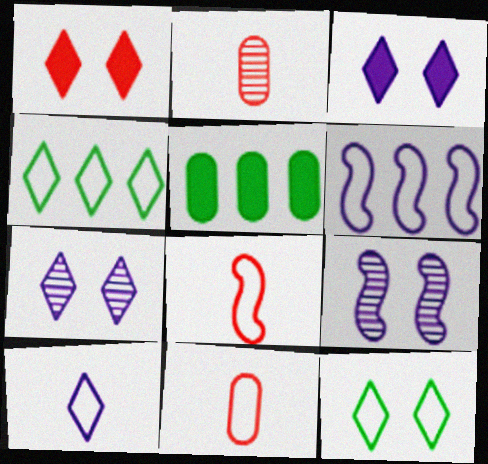[[1, 7, 12], 
[5, 7, 8], 
[6, 11, 12]]